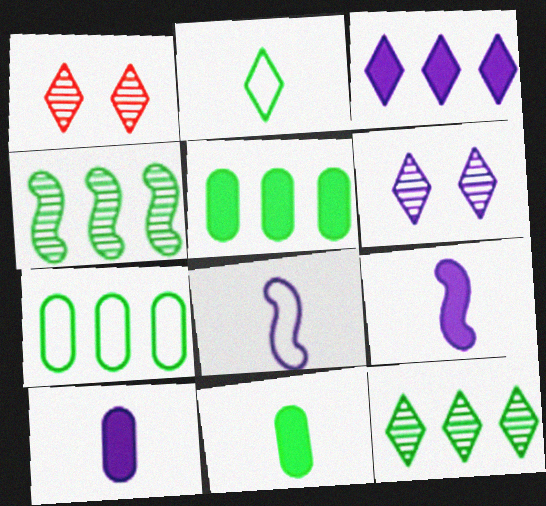[[1, 2, 3], 
[1, 5, 8], 
[1, 7, 9]]